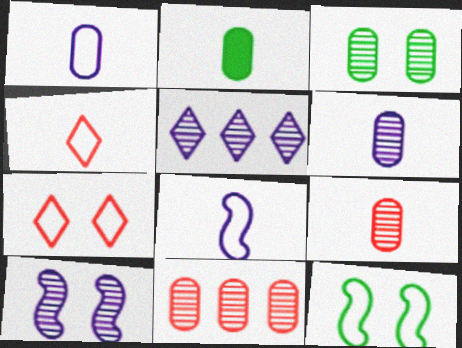[[1, 2, 9], 
[3, 6, 11], 
[5, 6, 10]]